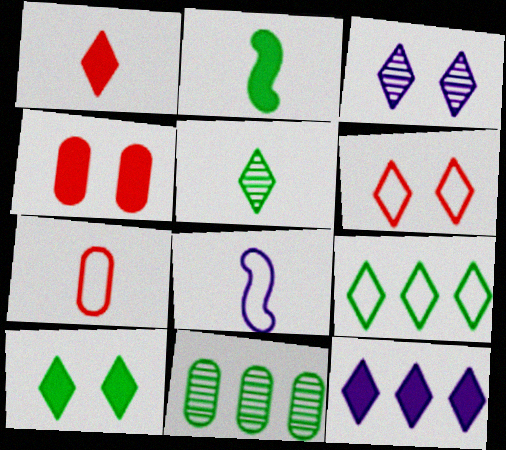[[1, 3, 9], 
[1, 10, 12], 
[2, 4, 12], 
[3, 6, 10], 
[5, 6, 12], 
[5, 9, 10]]